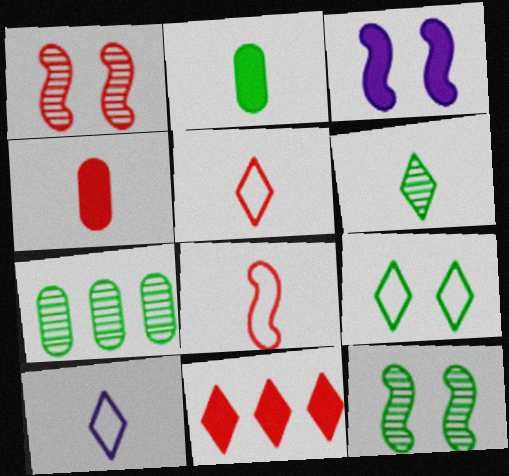[[2, 3, 11], 
[3, 5, 7], 
[6, 7, 12]]